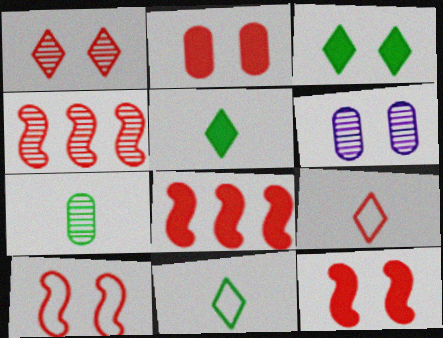[[1, 2, 10], 
[2, 4, 9], 
[3, 6, 10], 
[6, 8, 11]]